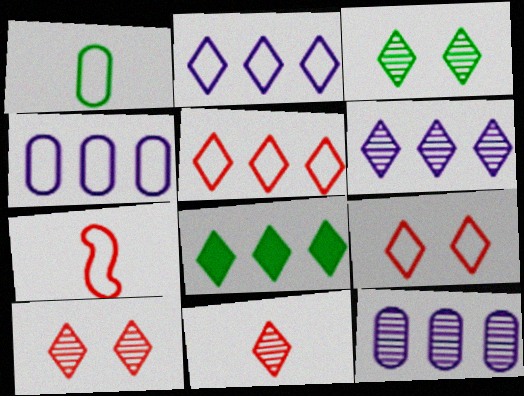[[3, 6, 11], 
[5, 6, 8]]